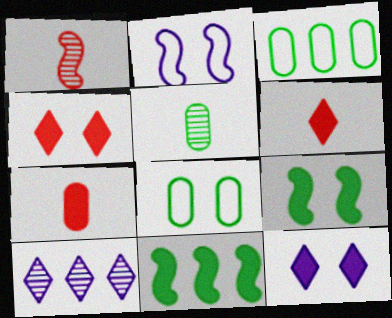[[1, 2, 11], 
[1, 3, 12], 
[7, 11, 12]]